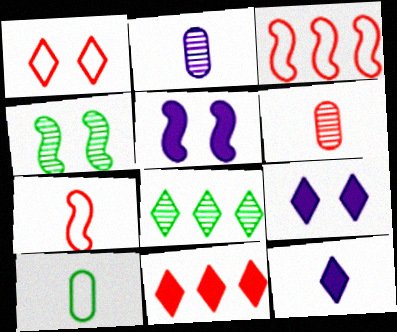[[1, 8, 12]]